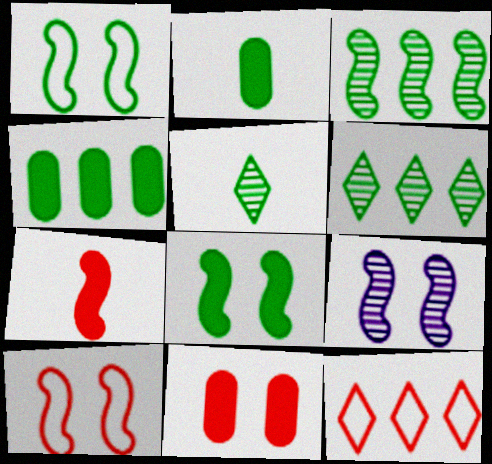[[1, 2, 6], 
[1, 4, 5], 
[2, 9, 12], 
[8, 9, 10]]